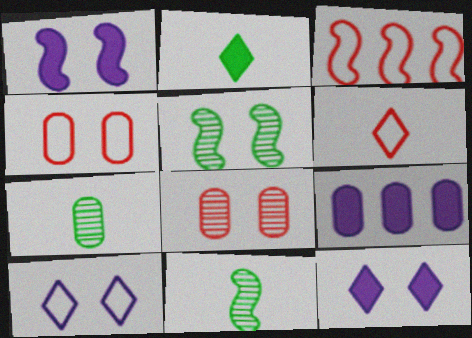[[1, 3, 11], 
[3, 4, 6], 
[3, 7, 12], 
[4, 5, 12], 
[4, 7, 9], 
[5, 6, 9]]